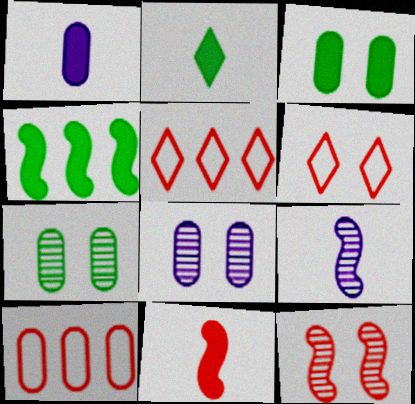[[1, 2, 11], 
[1, 7, 10], 
[2, 3, 4], 
[3, 5, 9]]